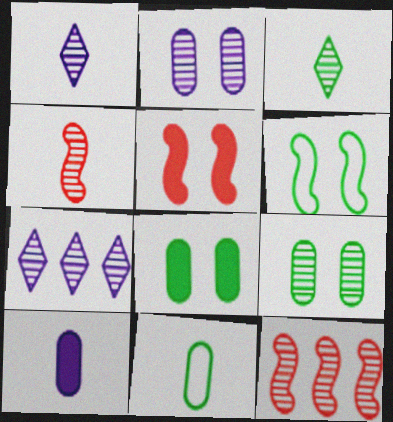[[1, 9, 12], 
[2, 3, 12], 
[4, 7, 9], 
[5, 7, 11]]